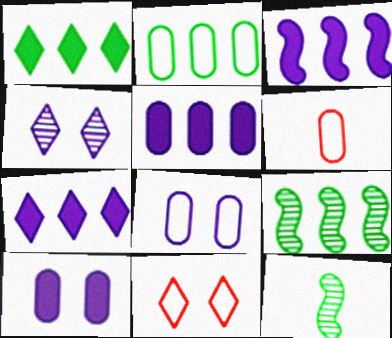[[1, 2, 9], 
[2, 6, 8], 
[3, 5, 7], 
[5, 11, 12]]